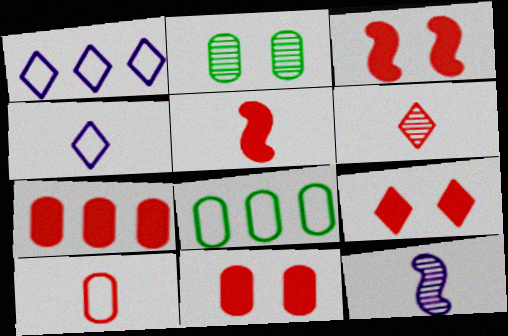[[1, 2, 5], 
[3, 9, 11], 
[5, 6, 10], 
[5, 7, 9], 
[8, 9, 12]]